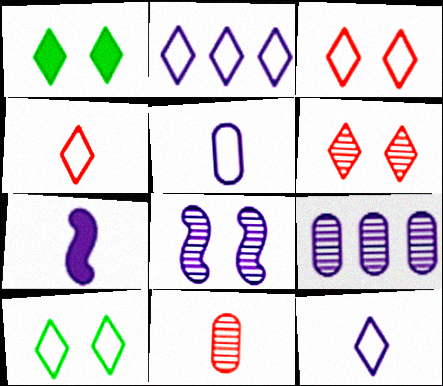[[2, 4, 10]]